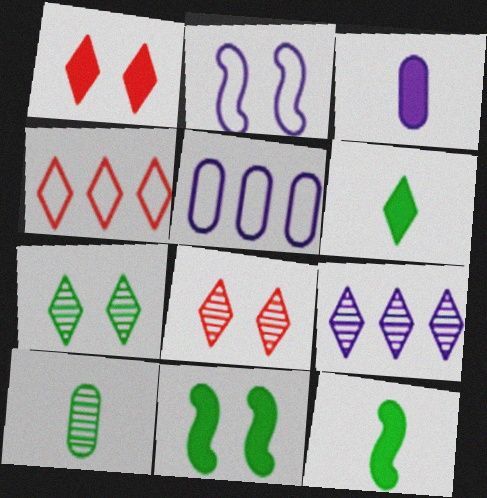[[2, 3, 9], 
[5, 8, 12]]